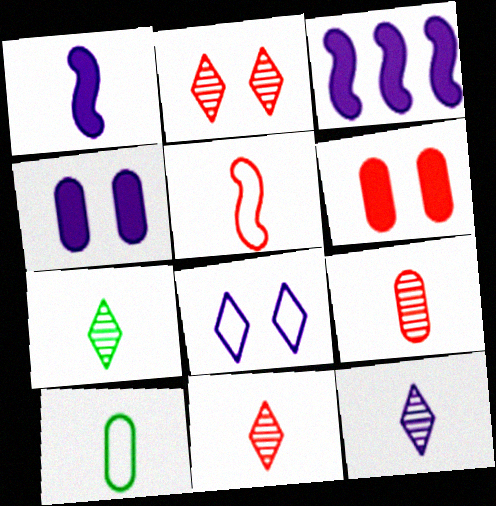[[1, 10, 11], 
[2, 3, 10], 
[7, 11, 12]]